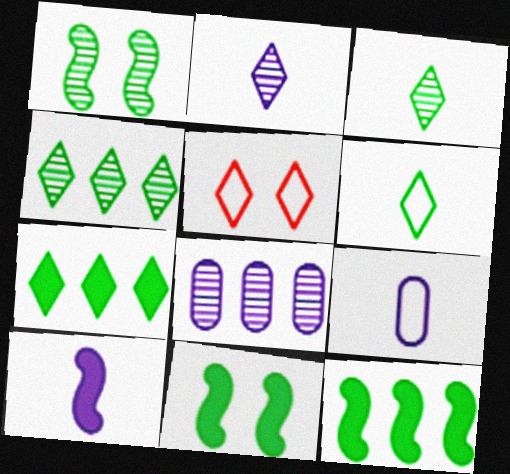[[2, 5, 7], 
[2, 9, 10]]